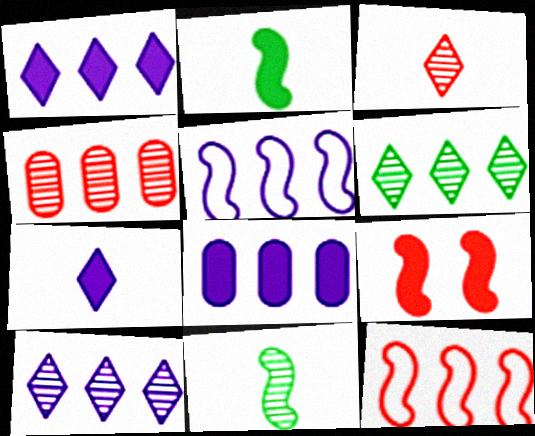[[5, 8, 10], 
[5, 9, 11], 
[6, 8, 12]]